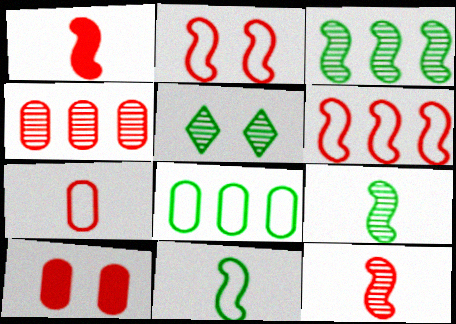[[4, 7, 10]]